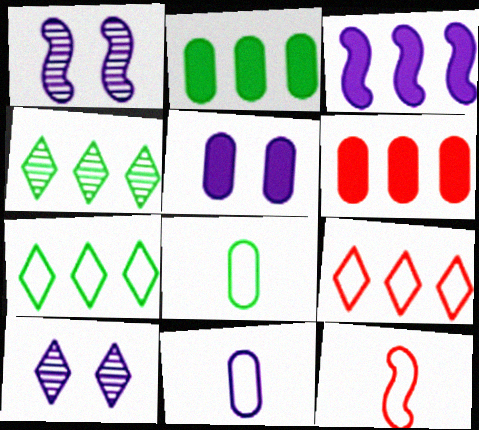[[2, 10, 12], 
[3, 10, 11], 
[4, 5, 12]]